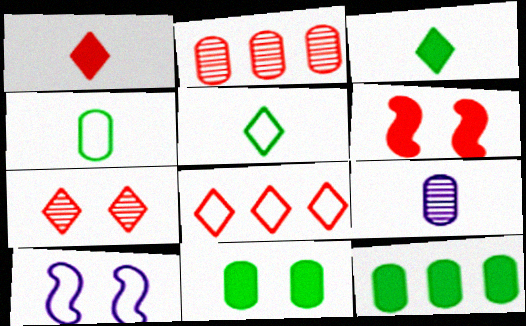[[1, 7, 8], 
[2, 3, 10], 
[4, 8, 10], 
[7, 10, 11]]